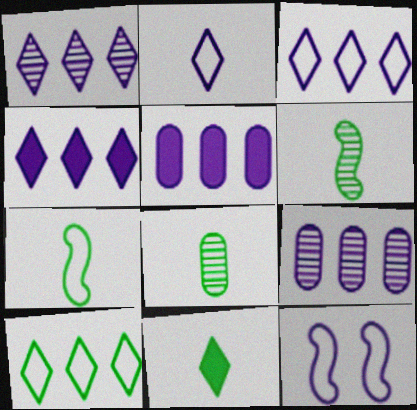[[1, 3, 4], 
[7, 8, 11]]